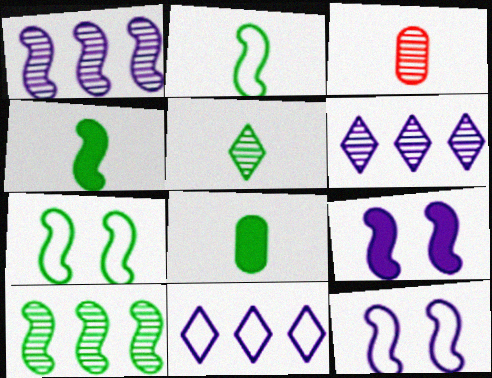[[2, 5, 8], 
[4, 7, 10]]